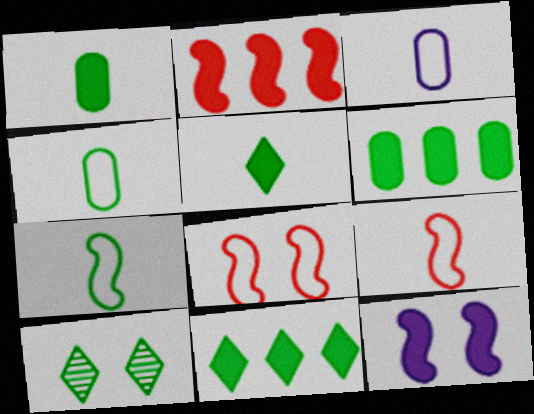[[2, 3, 10], 
[6, 7, 10]]